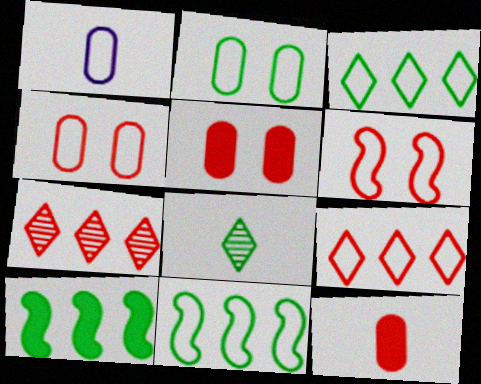[[1, 3, 6], 
[2, 8, 10], 
[6, 7, 12]]